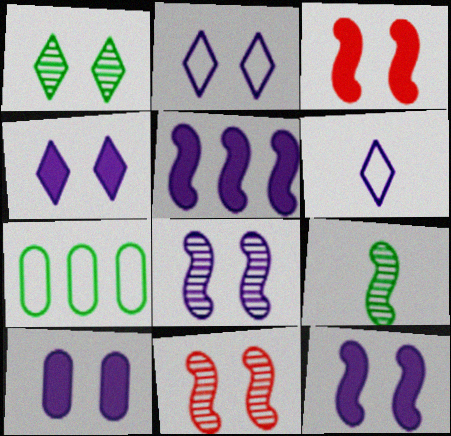[[2, 8, 10], 
[4, 10, 12]]